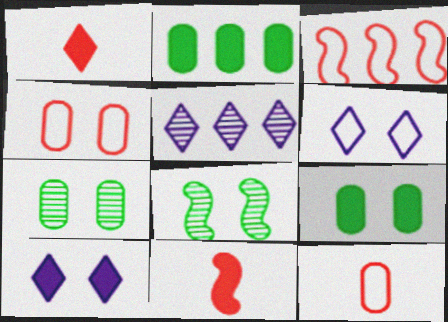[[2, 3, 5], 
[2, 10, 11], 
[4, 8, 10]]